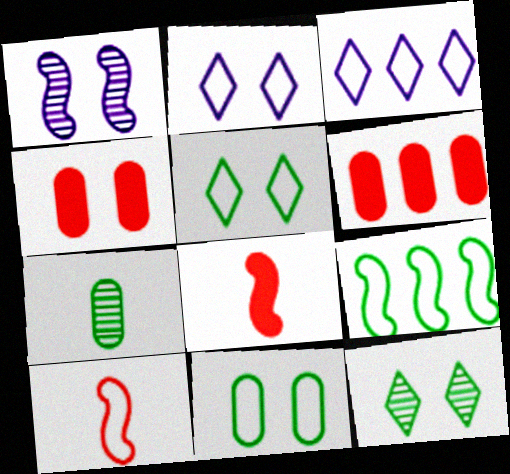[[1, 4, 5], 
[1, 8, 9], 
[3, 10, 11]]